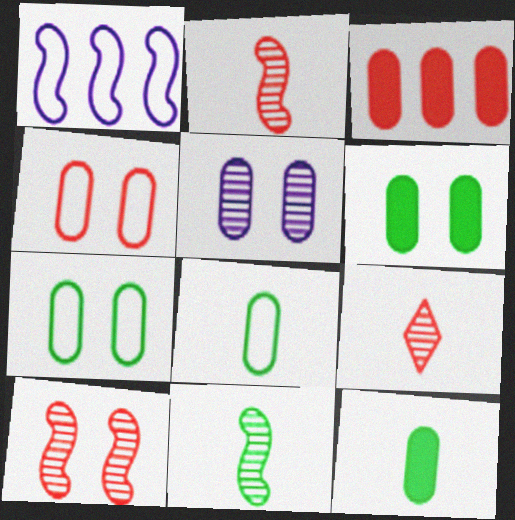[[1, 6, 9], 
[3, 5, 8], 
[4, 5, 6]]